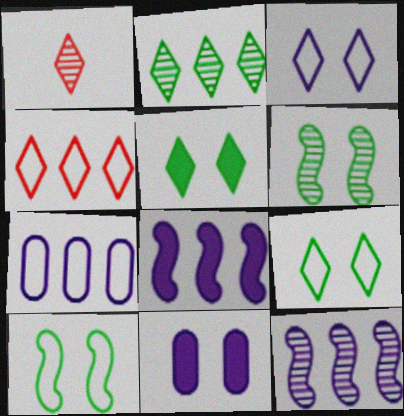[]